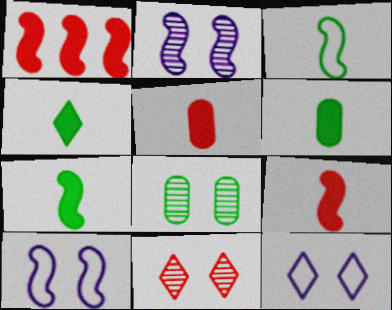[[1, 2, 3], 
[2, 8, 11], 
[4, 6, 7]]